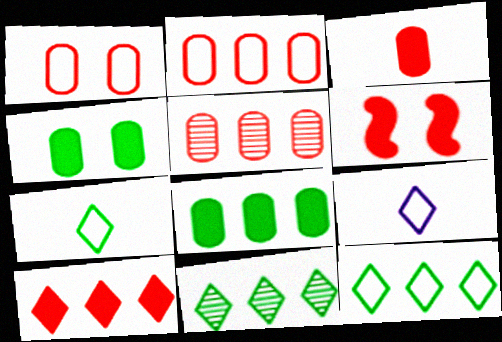[[1, 3, 5], 
[3, 6, 10]]